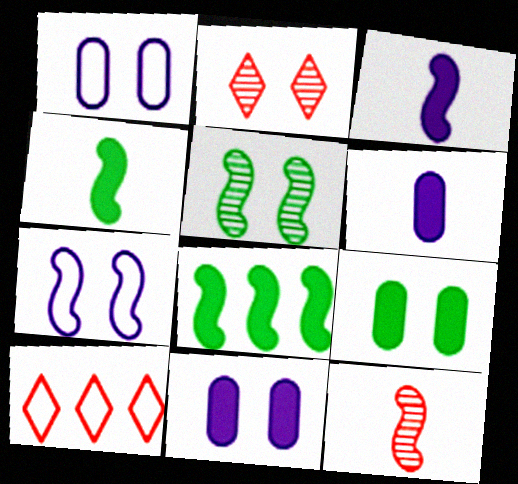[[2, 7, 9], 
[5, 6, 10], 
[7, 8, 12]]